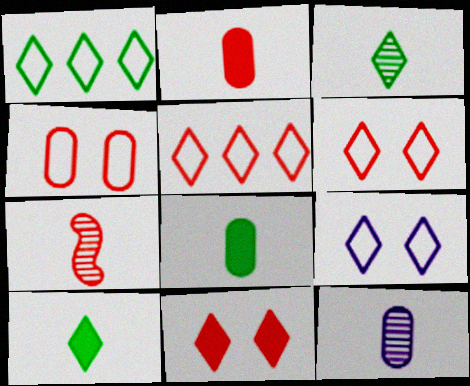[[3, 7, 12]]